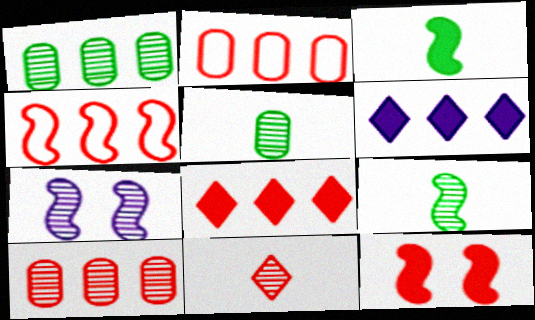[[1, 4, 6], 
[1, 7, 11], 
[2, 11, 12], 
[3, 4, 7], 
[4, 8, 10]]